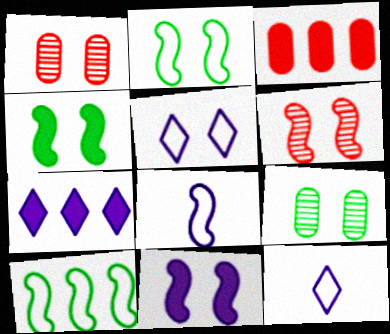[[1, 4, 5], 
[2, 6, 11]]